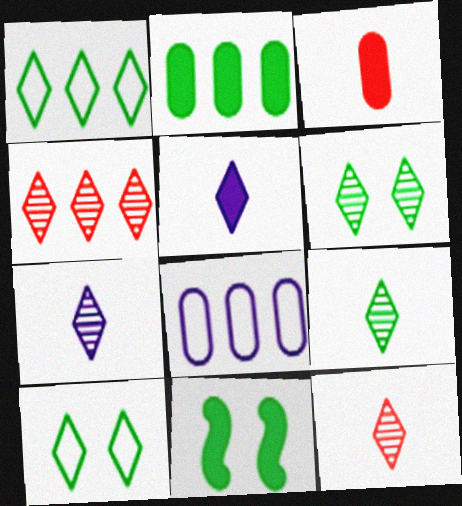[[4, 5, 10], 
[4, 6, 7], 
[7, 9, 12], 
[8, 11, 12]]